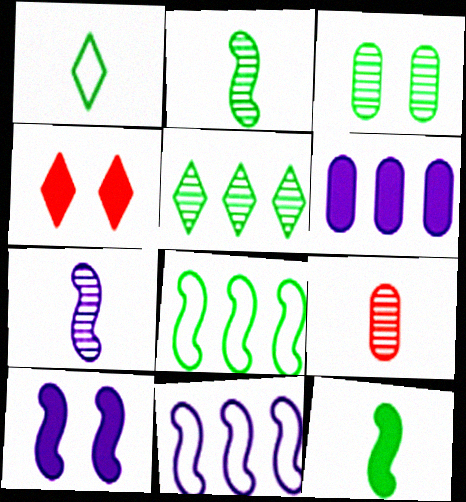[[2, 3, 5], 
[4, 6, 12], 
[7, 10, 11]]